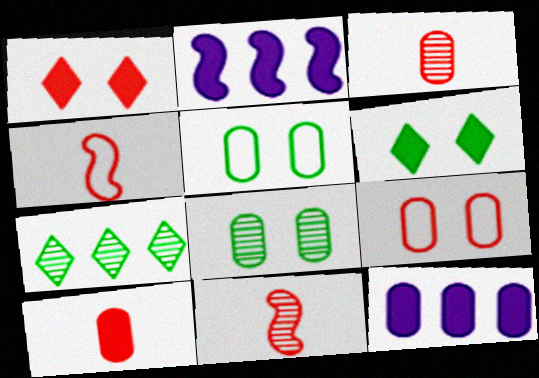[[2, 6, 10], 
[3, 5, 12]]